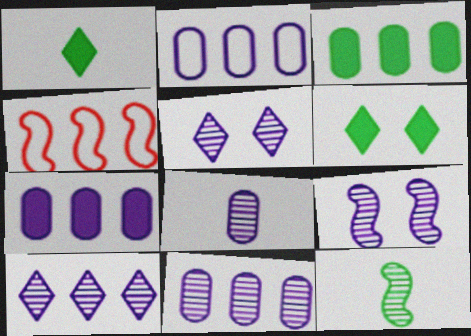[[2, 7, 11], 
[3, 4, 10], 
[4, 6, 8], 
[8, 9, 10]]